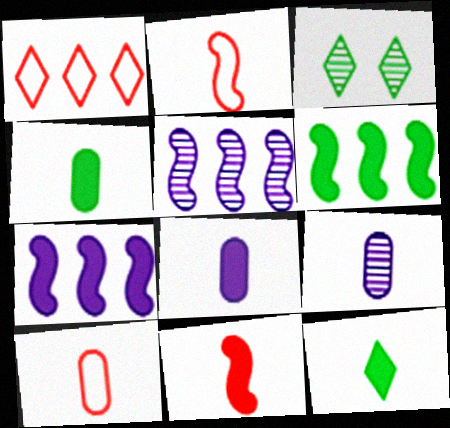[[2, 9, 12], 
[3, 7, 10], 
[4, 9, 10], 
[8, 11, 12]]